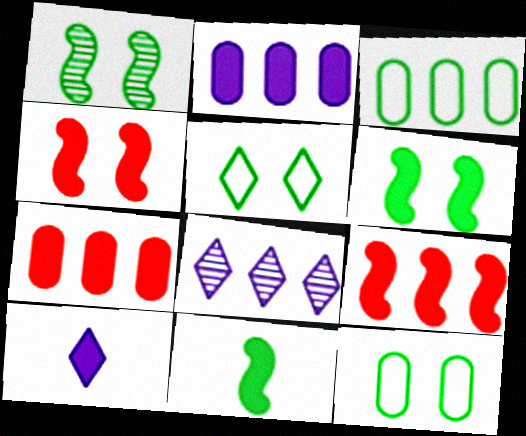[[3, 8, 9], 
[6, 7, 10]]